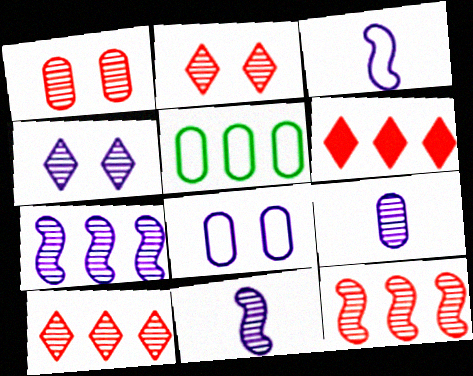[[4, 7, 9], 
[5, 6, 7]]